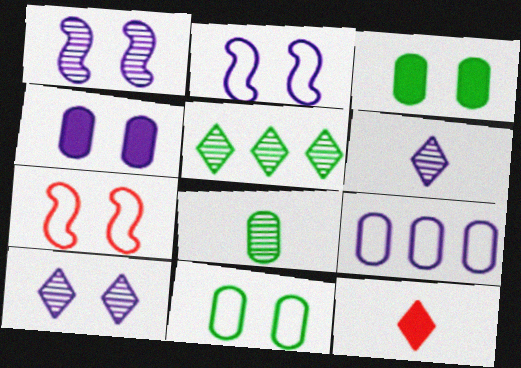[[2, 4, 10], 
[3, 7, 10]]